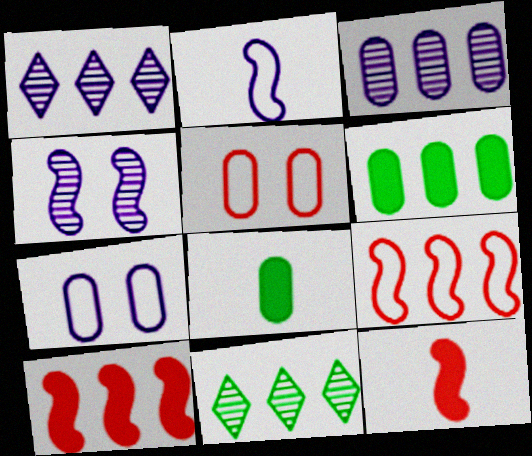[[1, 6, 9], 
[3, 5, 8], 
[7, 11, 12]]